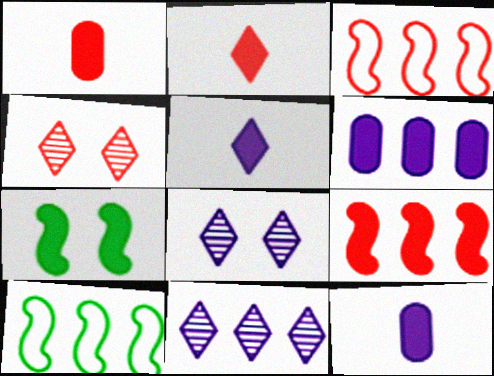[[1, 3, 4], 
[1, 8, 10], 
[2, 6, 7], 
[4, 10, 12]]